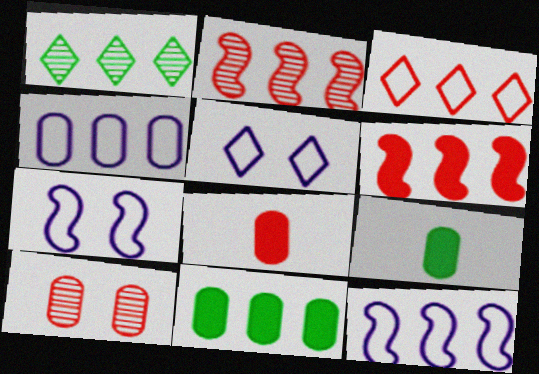[[1, 4, 6], 
[1, 7, 8], 
[2, 5, 9], 
[4, 9, 10]]